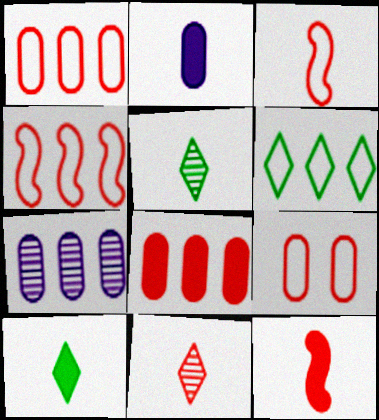[[2, 3, 5], 
[2, 10, 12]]